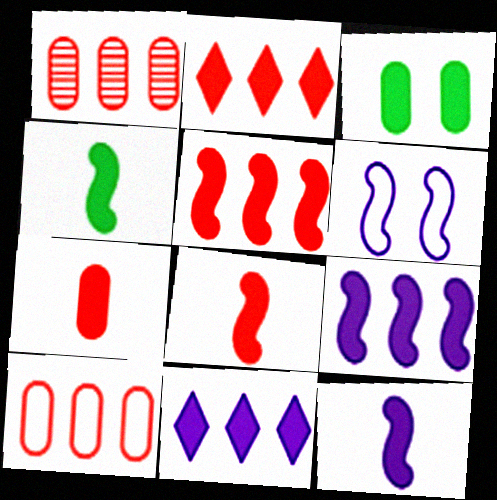[[2, 3, 12], 
[3, 8, 11], 
[4, 8, 12]]